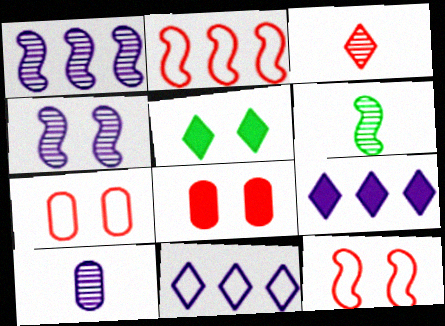[[2, 3, 8], 
[2, 5, 10], 
[3, 5, 11], 
[3, 6, 10], 
[4, 5, 7], 
[6, 7, 9], 
[6, 8, 11]]